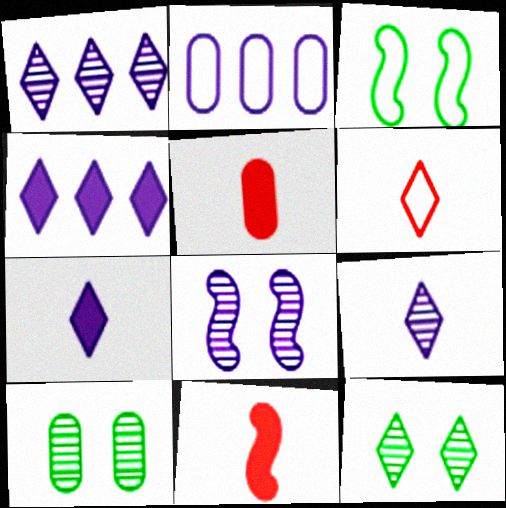[[1, 3, 5], 
[2, 3, 6], 
[2, 5, 10], 
[2, 7, 8], 
[2, 11, 12], 
[4, 6, 12]]